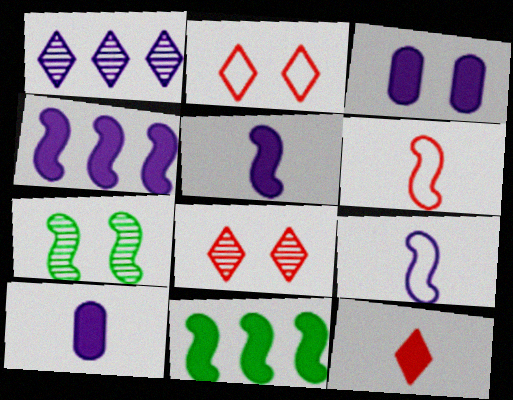[[1, 3, 9], 
[2, 3, 7], 
[3, 11, 12], 
[4, 6, 7]]